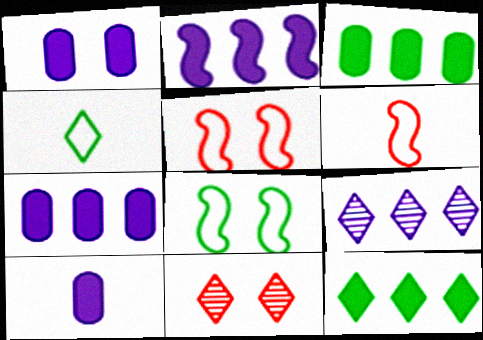[[1, 7, 10], 
[1, 8, 11]]